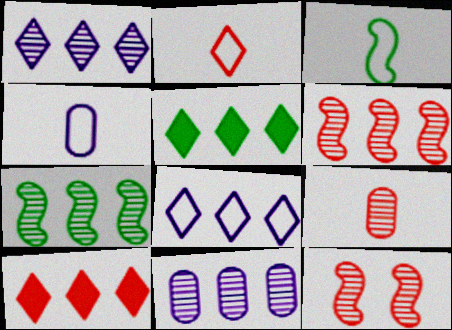[[2, 3, 4], 
[4, 5, 12]]